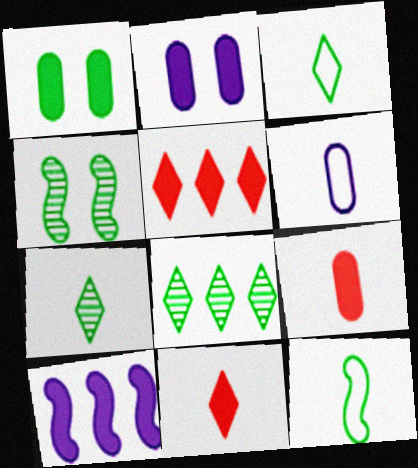[[1, 8, 12], 
[1, 10, 11], 
[4, 5, 6]]